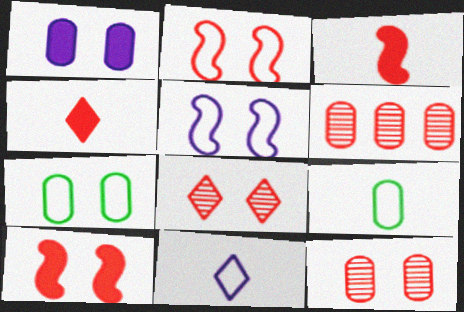[[1, 6, 9], 
[1, 7, 12], 
[2, 4, 6]]